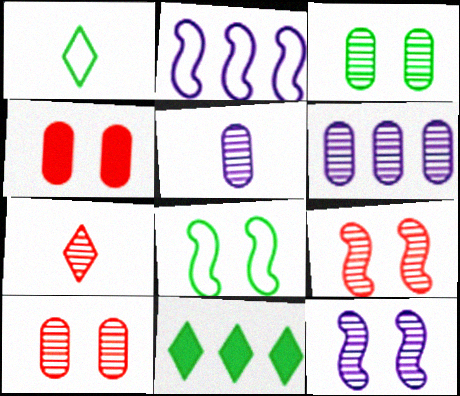[]